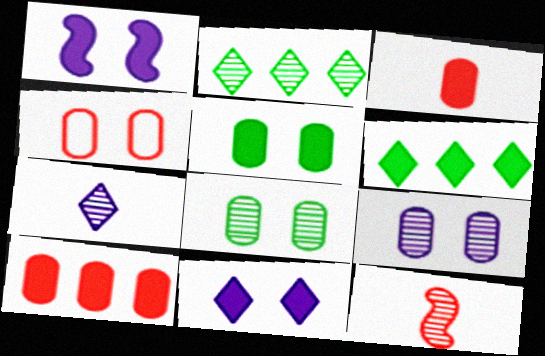[[1, 3, 6], 
[2, 9, 12], 
[4, 5, 9]]